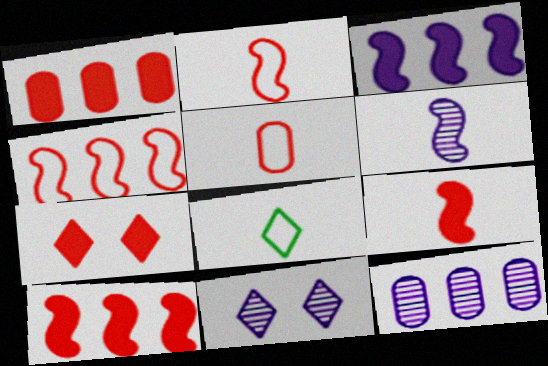[[1, 7, 9], 
[6, 11, 12]]